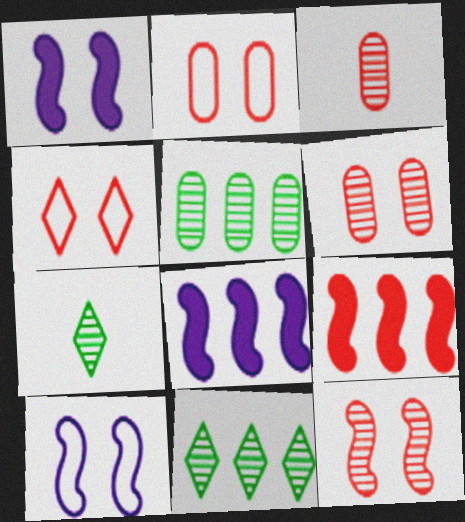[[2, 7, 8], 
[3, 4, 9]]